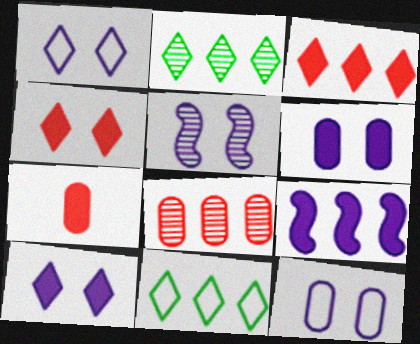[[1, 5, 6], 
[5, 7, 11], 
[5, 10, 12], 
[8, 9, 11]]